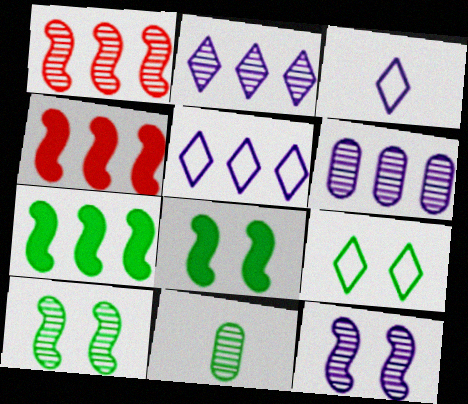[[7, 9, 11]]